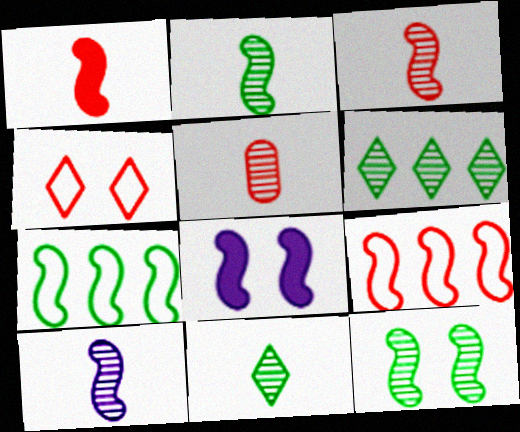[[2, 3, 10], 
[2, 8, 9], 
[3, 7, 8], 
[5, 10, 11]]